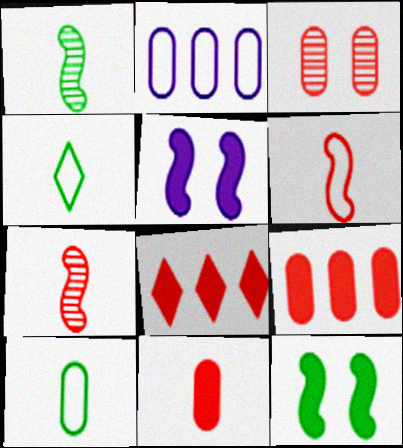[[3, 6, 8]]